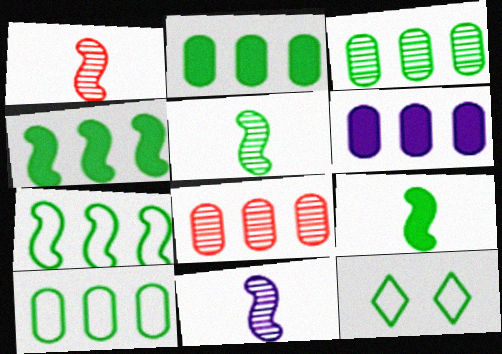[[1, 5, 11], 
[1, 6, 12], 
[2, 3, 10], 
[2, 5, 12], 
[3, 9, 12], 
[6, 8, 10]]